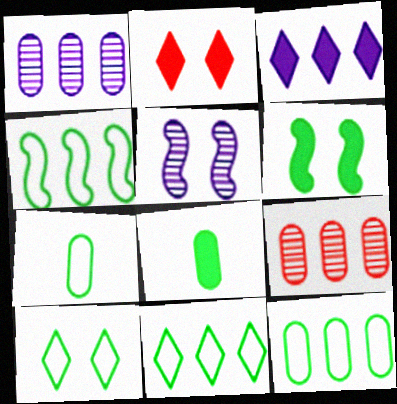[[3, 4, 9], 
[4, 7, 10], 
[4, 11, 12]]